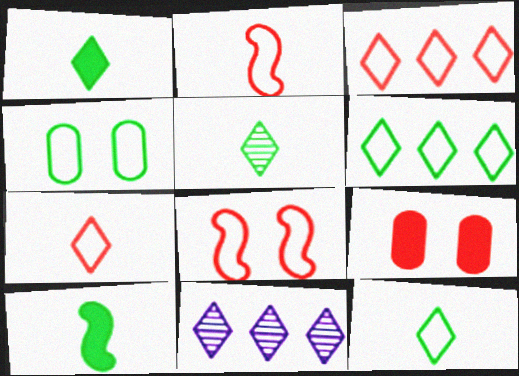[[1, 5, 12]]